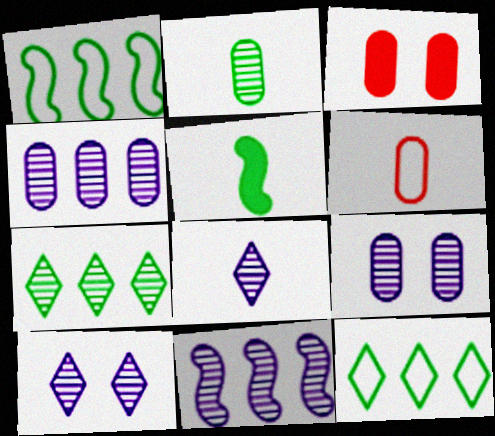[[1, 3, 8], 
[5, 6, 8], 
[8, 9, 11]]